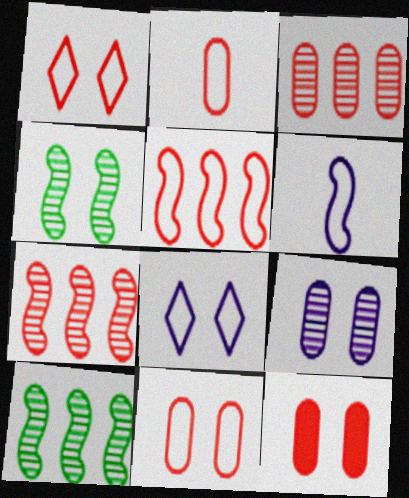[[1, 2, 5], 
[2, 3, 12], 
[4, 8, 12]]